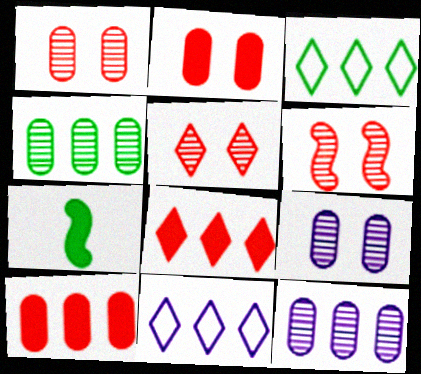[[1, 5, 6], 
[1, 7, 11]]